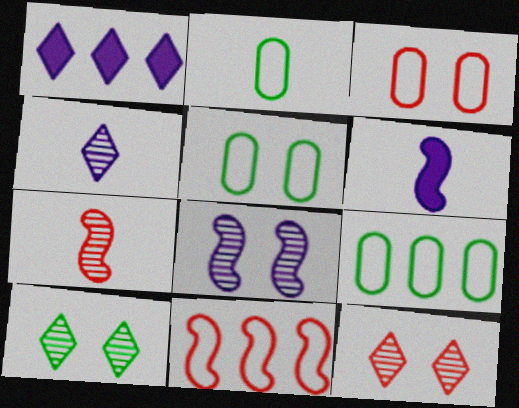[[1, 5, 7], 
[2, 5, 9], 
[6, 9, 12]]